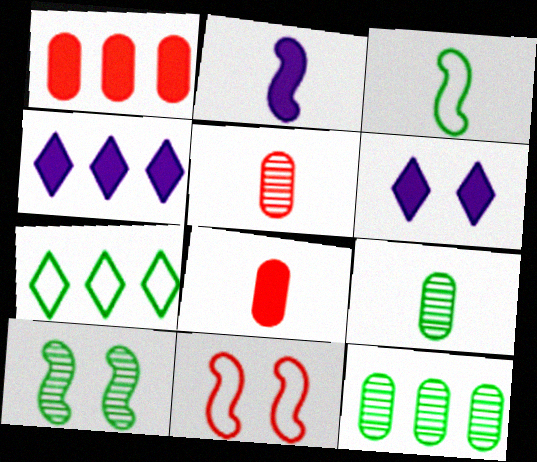[[4, 9, 11]]